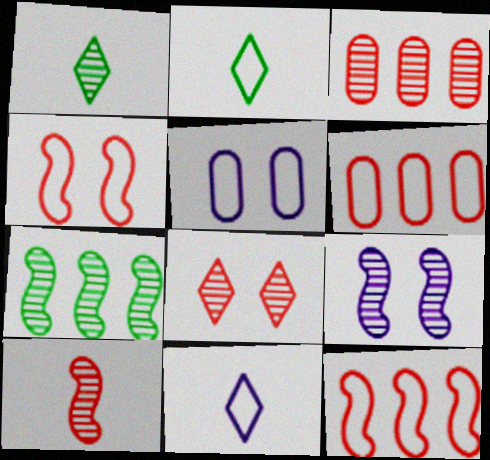[[1, 3, 9], 
[2, 5, 12], 
[3, 8, 10], 
[7, 9, 10]]